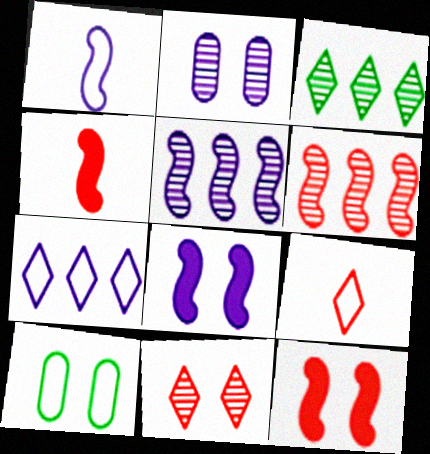[[1, 5, 8], 
[8, 10, 11]]